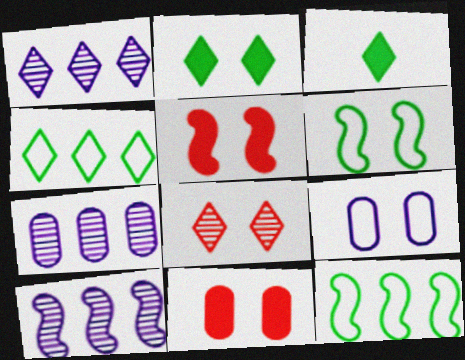[[1, 7, 10]]